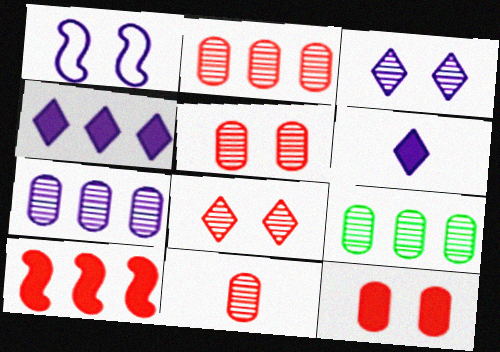[[1, 6, 7], 
[2, 5, 11], 
[2, 7, 9]]